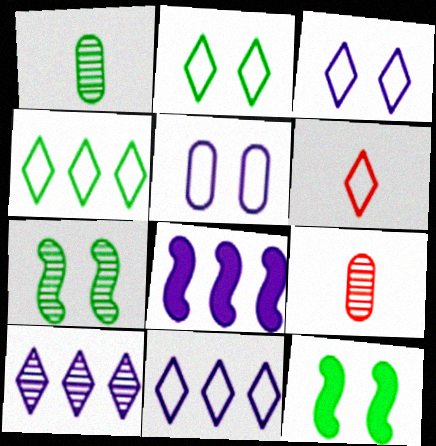[[1, 4, 12], 
[2, 6, 11], 
[2, 8, 9], 
[3, 4, 6], 
[7, 9, 10], 
[9, 11, 12]]